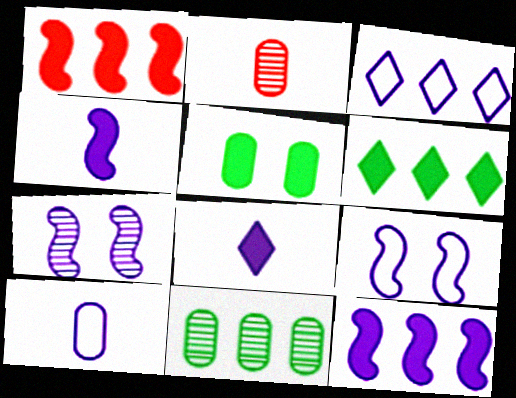[[1, 3, 11], 
[1, 5, 8], 
[2, 6, 9], 
[3, 9, 10]]